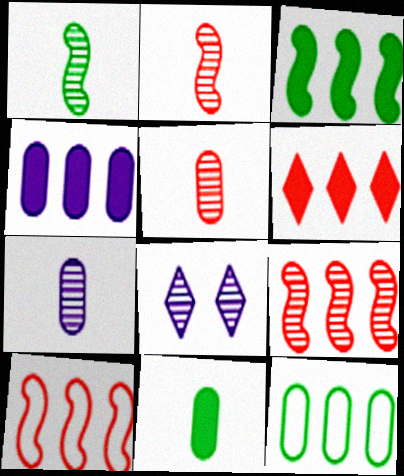[[3, 4, 6], 
[8, 10, 11]]